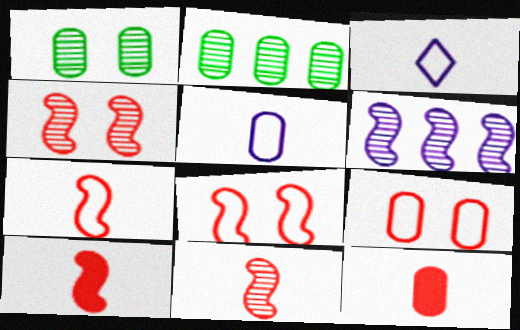[[7, 10, 11]]